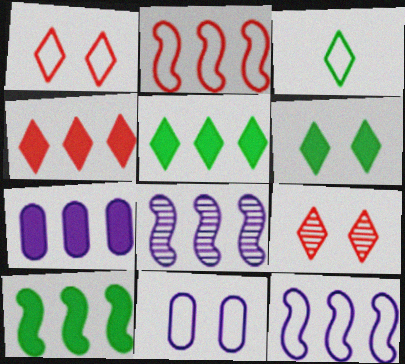[[2, 3, 11], 
[2, 8, 10], 
[4, 7, 10]]